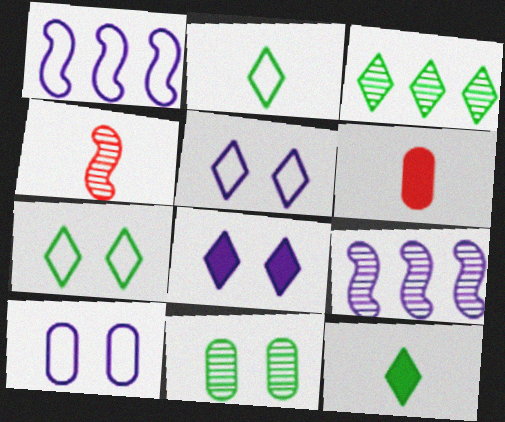[[3, 7, 12], 
[6, 7, 9]]